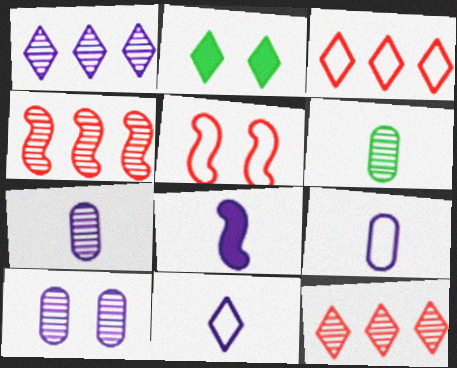[[2, 4, 9], 
[2, 5, 10], 
[2, 11, 12], 
[7, 8, 11]]